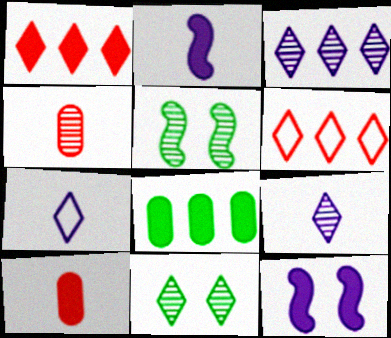[[1, 7, 11], 
[3, 4, 5]]